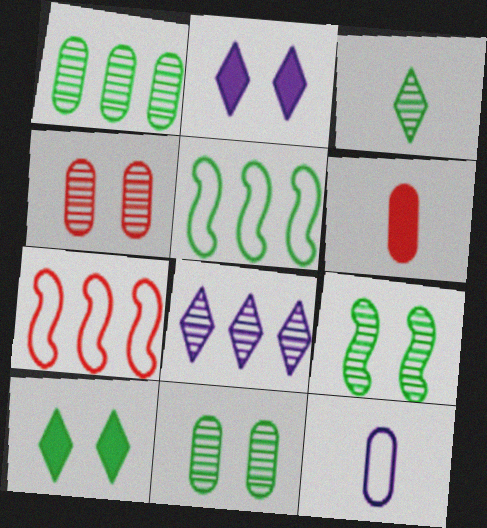[[1, 3, 9]]